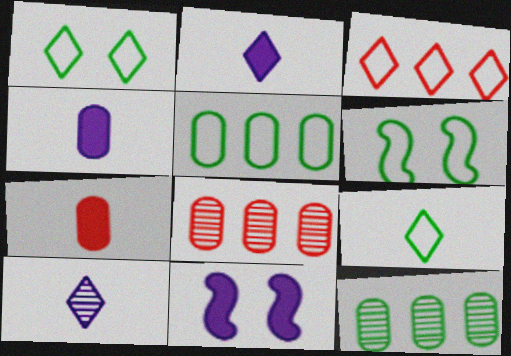[[2, 6, 8], 
[5, 6, 9], 
[8, 9, 11]]